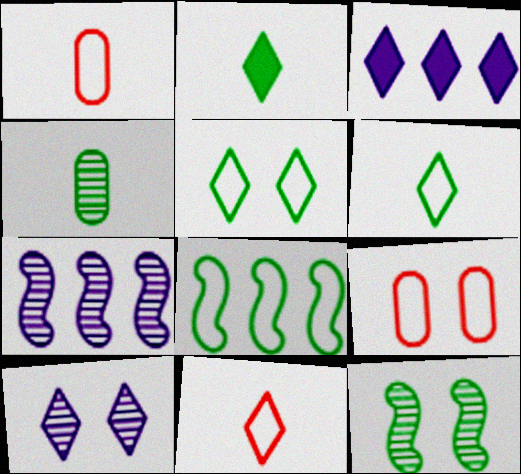[[1, 3, 12], 
[2, 7, 9]]